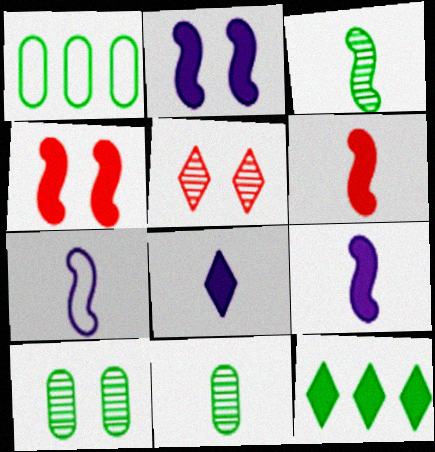[[1, 5, 9], 
[3, 6, 7]]